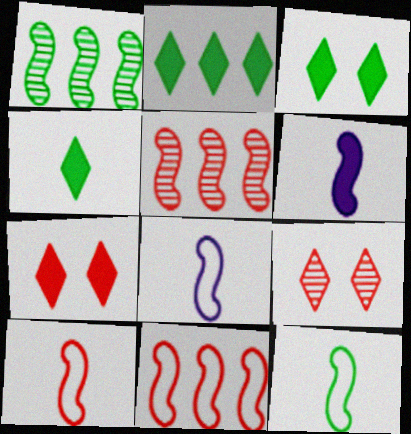[[2, 3, 4], 
[8, 10, 12]]